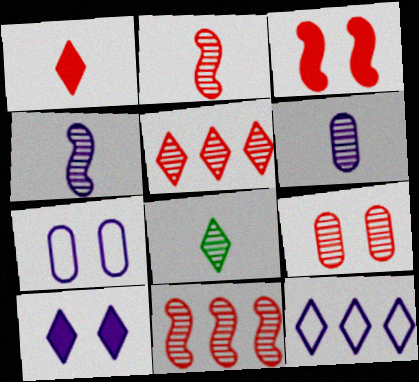[[2, 5, 9], 
[2, 6, 8]]